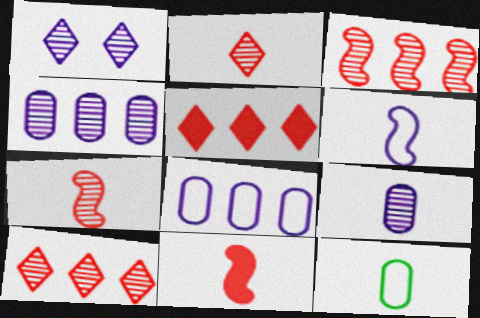[]